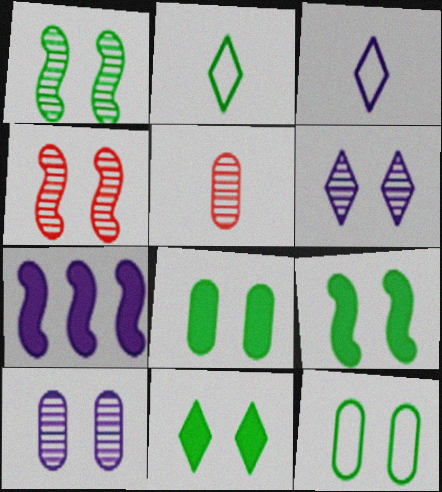[[1, 11, 12], 
[3, 7, 10], 
[8, 9, 11]]